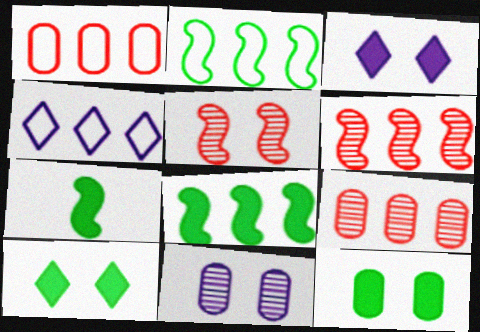[[1, 2, 4], 
[4, 8, 9]]